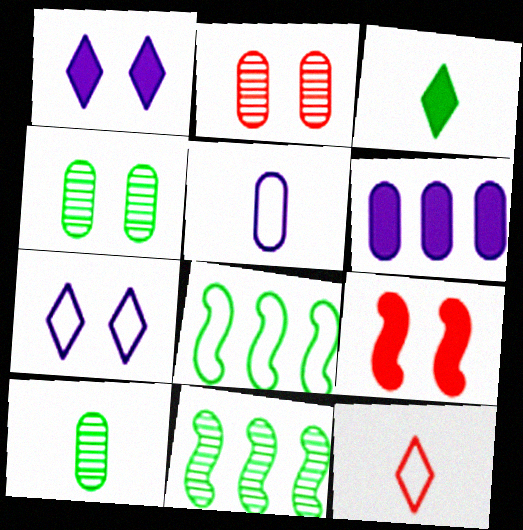[[3, 4, 8], 
[3, 6, 9], 
[4, 7, 9]]